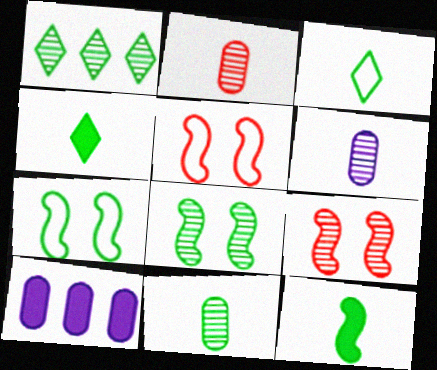[[1, 6, 9], 
[1, 8, 11], 
[2, 6, 11], 
[3, 9, 10], 
[3, 11, 12]]